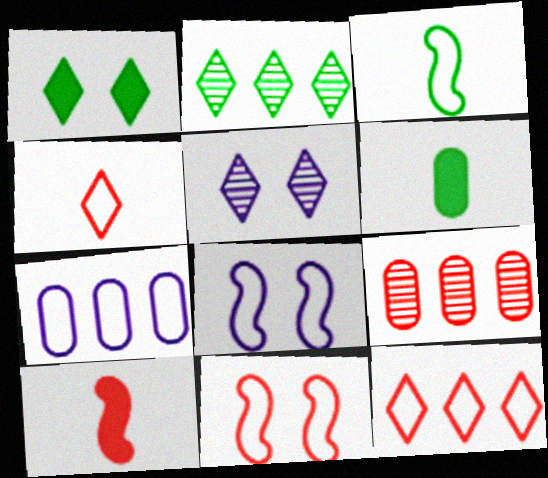[]